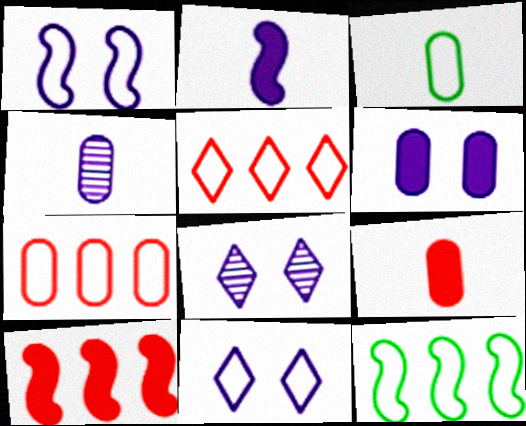[[1, 3, 5], 
[1, 6, 8], 
[3, 4, 9], 
[3, 8, 10], 
[8, 9, 12]]